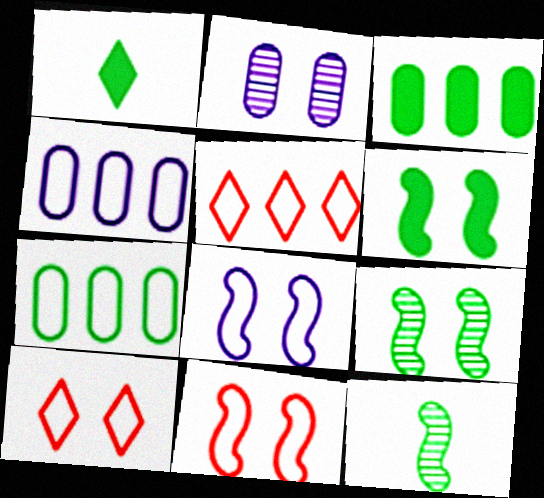[[1, 3, 6], 
[1, 7, 9], 
[2, 6, 10]]